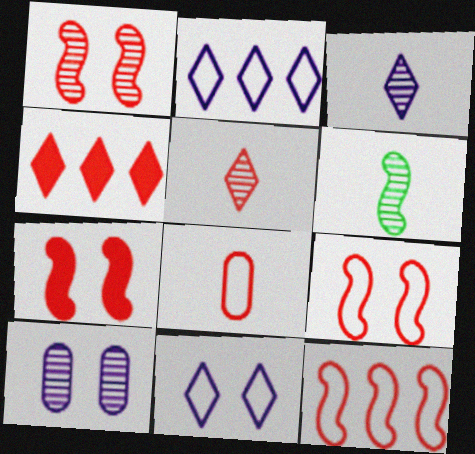[[1, 4, 8], 
[1, 7, 9]]